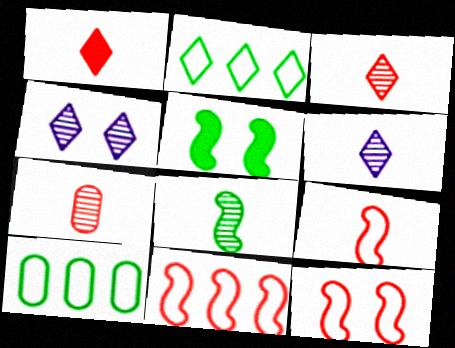[[1, 2, 4], 
[1, 7, 9], 
[6, 7, 8], 
[9, 11, 12]]